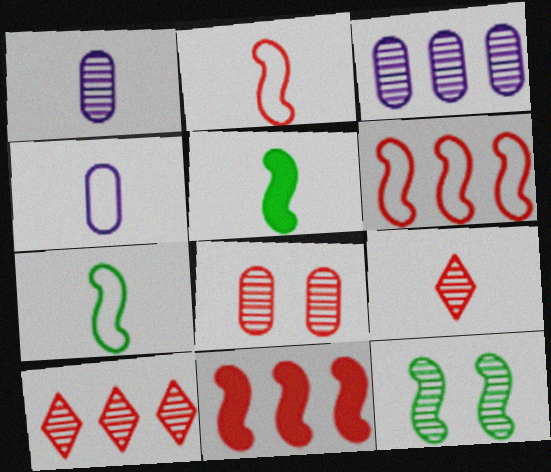[[1, 10, 12], 
[3, 9, 12], 
[4, 5, 9]]